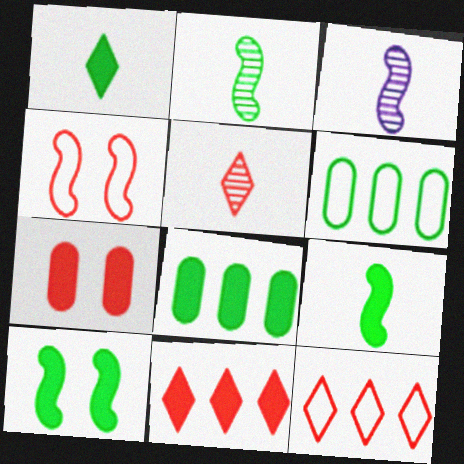[[1, 8, 10]]